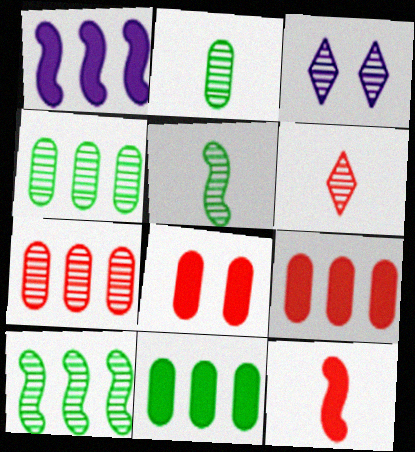[[3, 5, 7]]